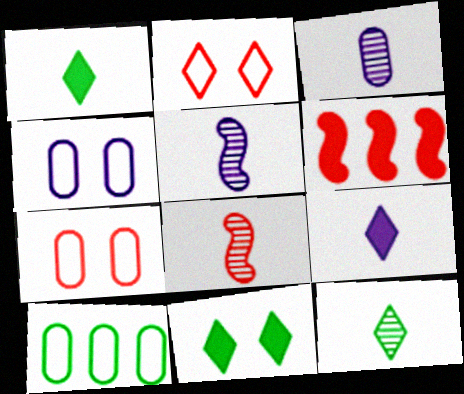[[3, 8, 12], 
[4, 6, 12]]